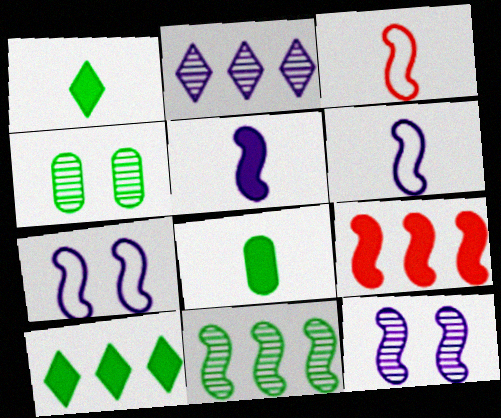[]